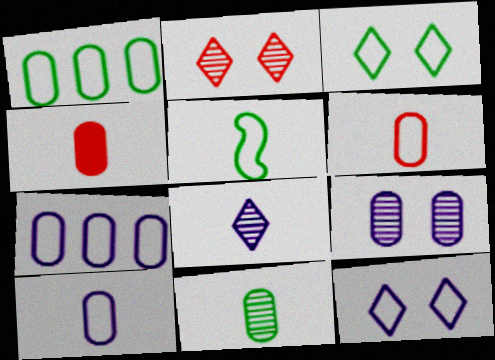[[1, 3, 5], 
[1, 4, 9], 
[4, 5, 8], 
[4, 10, 11]]